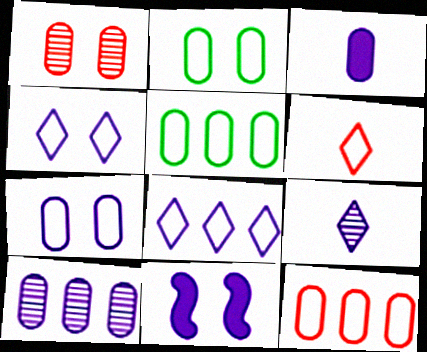[[1, 3, 5], 
[3, 7, 10]]